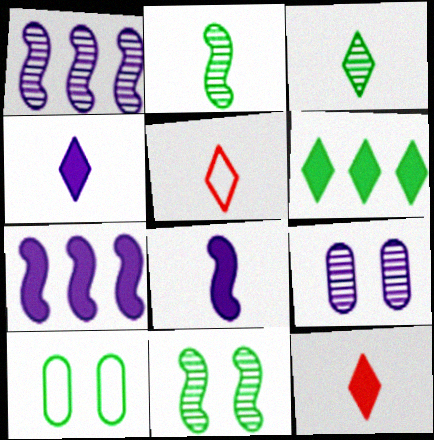[[1, 10, 12], 
[2, 6, 10], 
[3, 4, 5]]